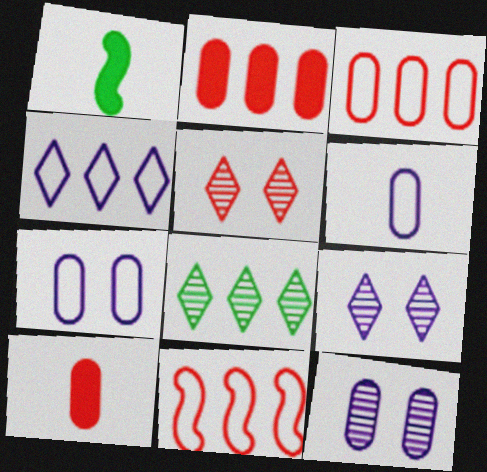[[1, 3, 9], 
[5, 10, 11]]